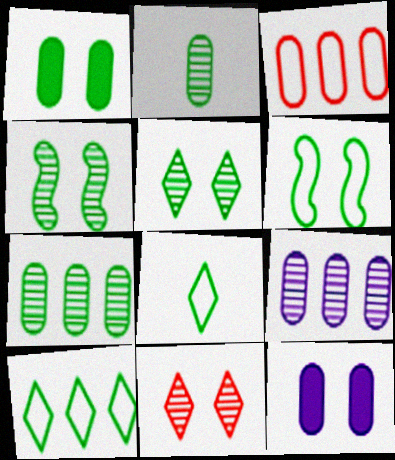[[1, 5, 6], 
[2, 3, 12], 
[6, 11, 12]]